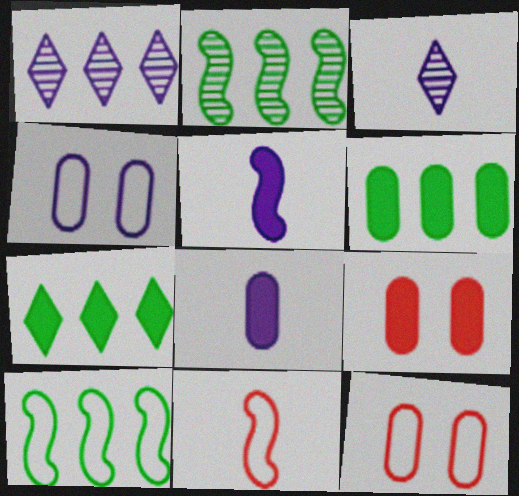[[1, 4, 5], 
[3, 9, 10], 
[5, 7, 9], 
[6, 8, 9]]